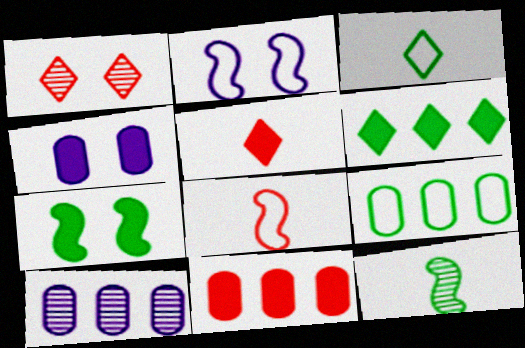[[1, 8, 11], 
[1, 10, 12], 
[9, 10, 11]]